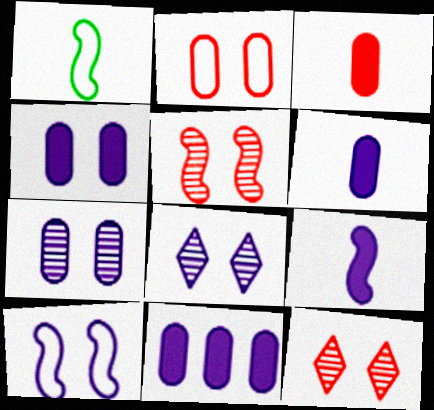[[1, 11, 12], 
[4, 6, 11], 
[4, 8, 10]]